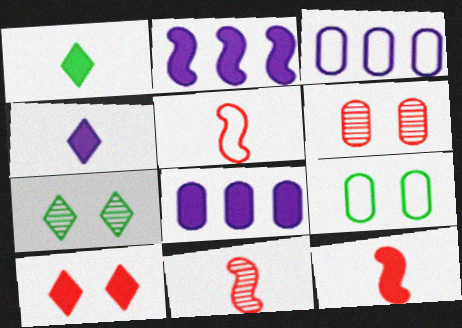[[3, 7, 12], 
[5, 7, 8], 
[5, 11, 12]]